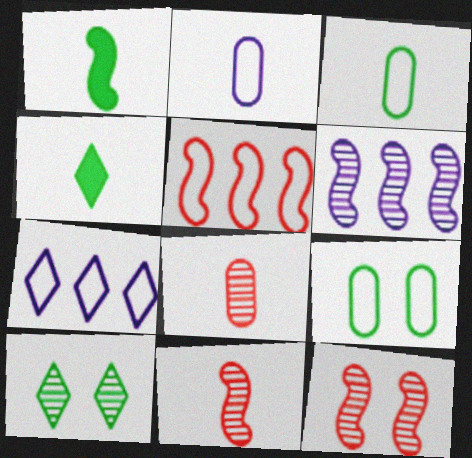[[2, 4, 11], 
[6, 8, 10]]